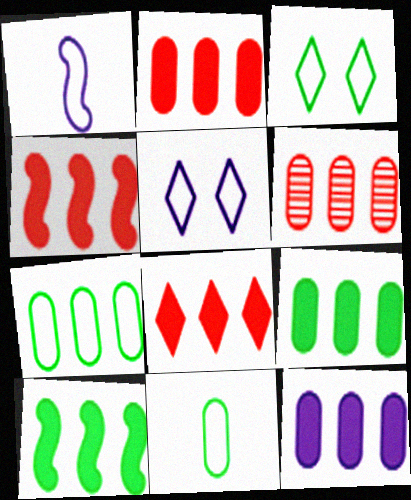[[2, 4, 8], 
[2, 9, 12], 
[6, 7, 12], 
[8, 10, 12]]